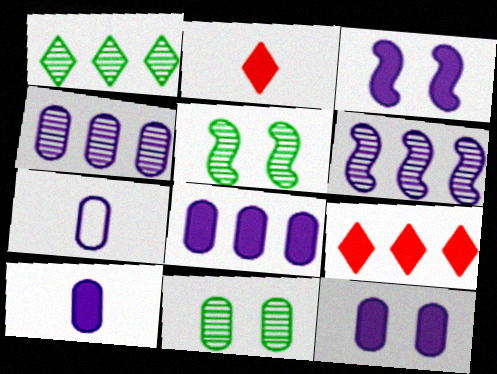[[4, 7, 12], 
[5, 7, 9], 
[8, 10, 12]]